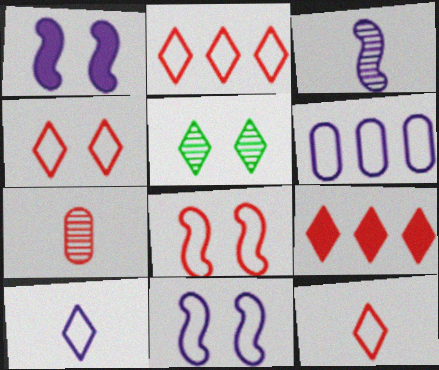[[2, 4, 12], 
[5, 9, 10], 
[6, 10, 11], 
[7, 8, 9]]